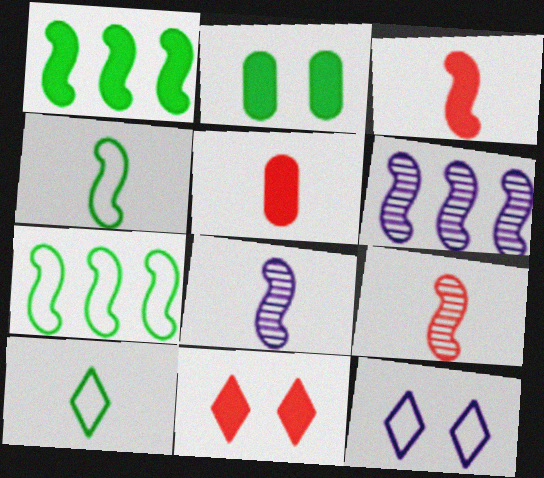[[3, 4, 8], 
[5, 8, 10]]